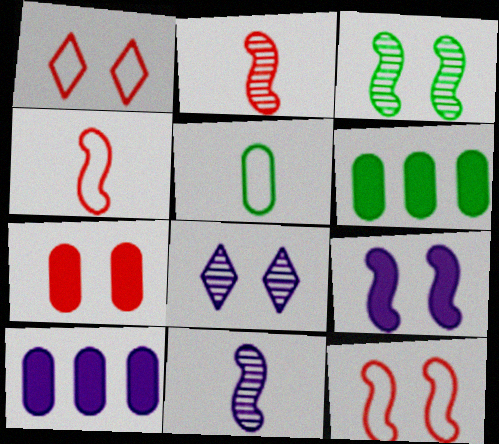[[1, 6, 11], 
[3, 9, 12], 
[4, 6, 8]]